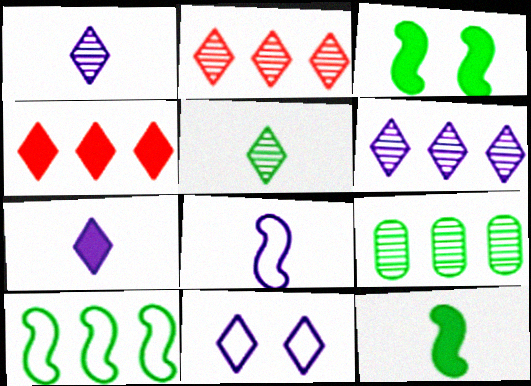[[4, 5, 11], 
[6, 7, 11]]